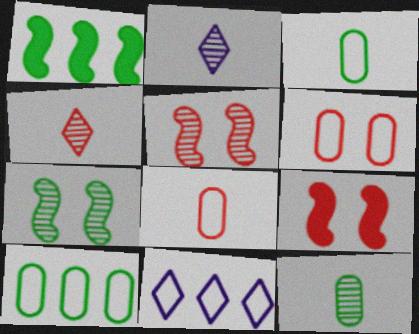[[1, 2, 6], 
[2, 9, 10], 
[9, 11, 12]]